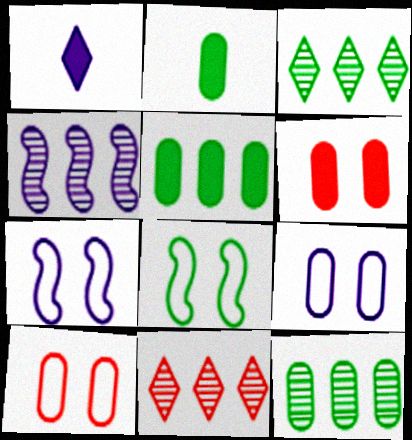[[1, 4, 9], 
[2, 3, 8], 
[2, 7, 11], 
[4, 11, 12]]